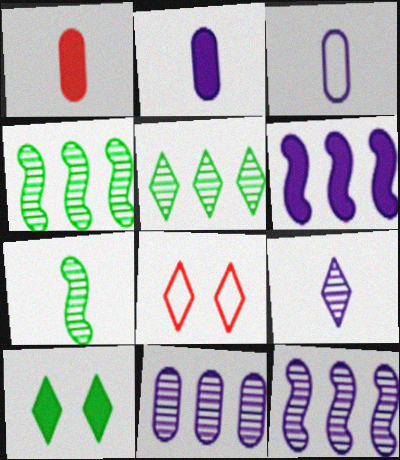[[1, 6, 10], 
[2, 4, 8]]